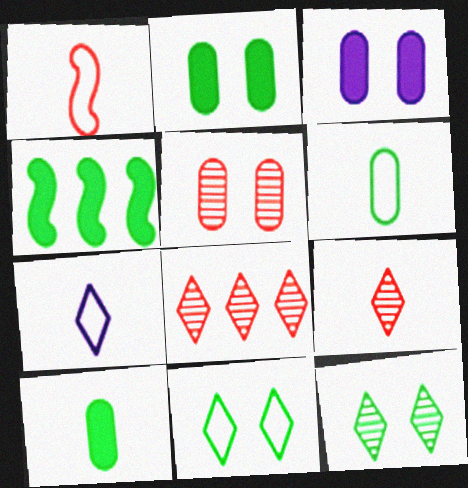[[1, 6, 7], 
[4, 5, 7], 
[4, 6, 12]]